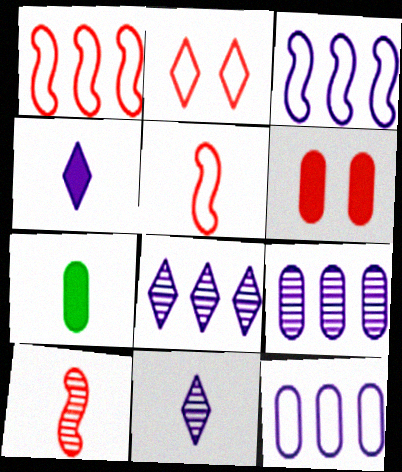[[5, 7, 11]]